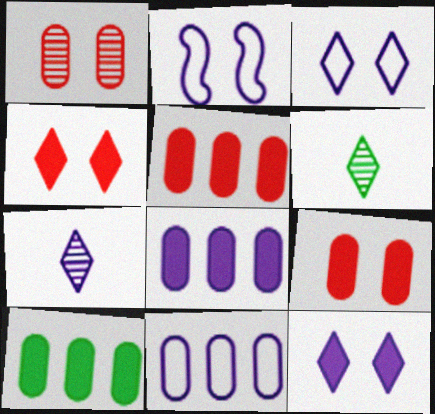[[2, 5, 6], 
[2, 7, 8], 
[5, 8, 10]]